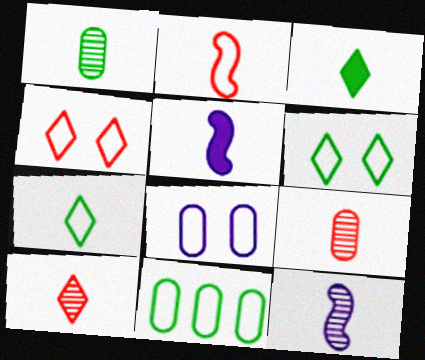[[1, 10, 12], 
[5, 7, 9]]